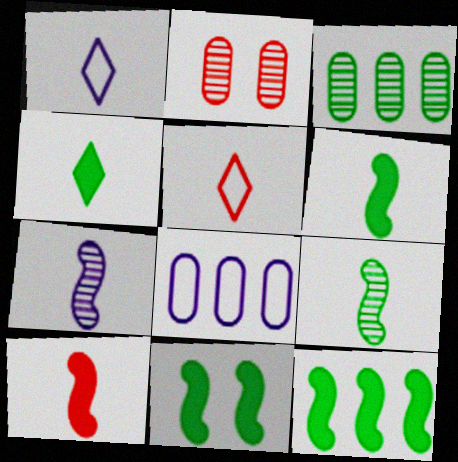[[1, 2, 12], 
[6, 11, 12]]